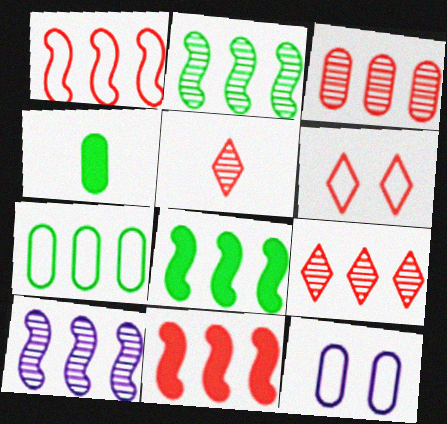[[1, 8, 10], 
[3, 4, 12], 
[4, 6, 10], 
[5, 8, 12]]